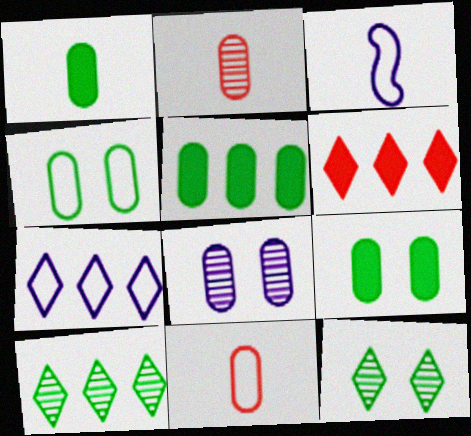[[1, 5, 9], 
[5, 8, 11], 
[6, 7, 10]]